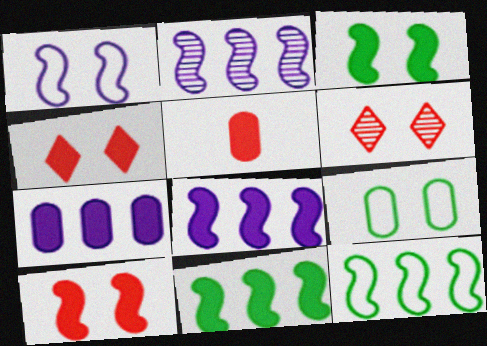[]